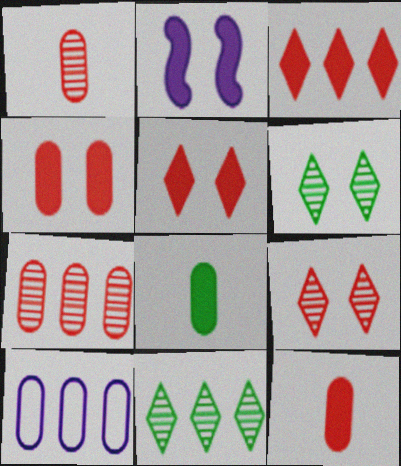[[2, 3, 8]]